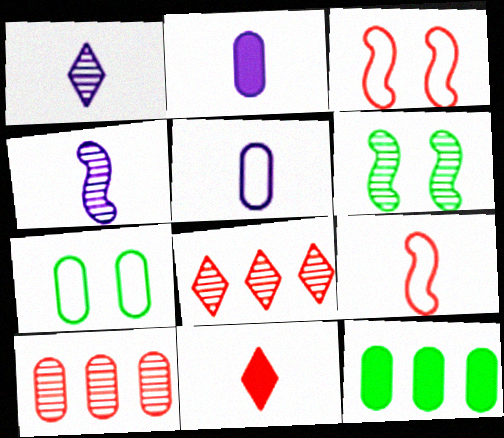[[1, 3, 12], 
[1, 6, 10], 
[2, 7, 10], 
[3, 10, 11]]